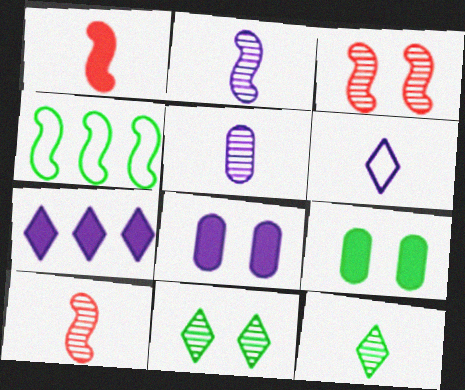[[1, 7, 9], 
[4, 9, 12], 
[5, 10, 12]]